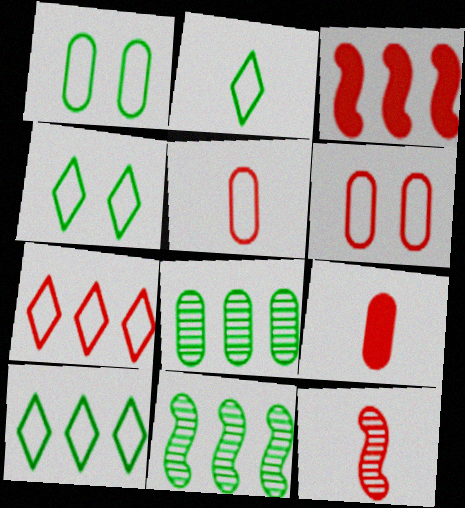[[2, 4, 10]]